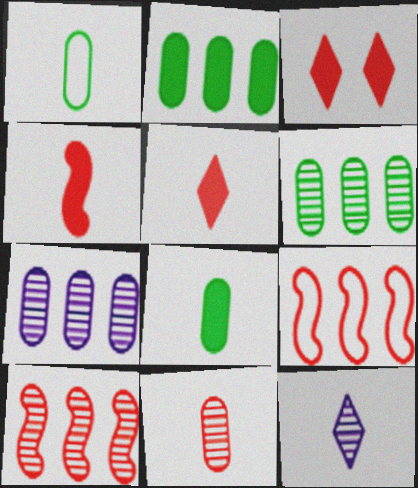[[1, 4, 12], 
[3, 9, 11]]